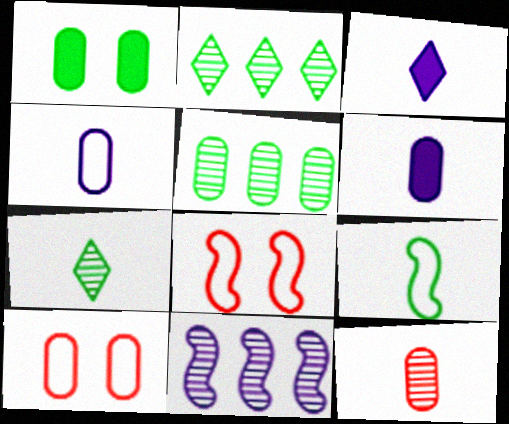[[1, 2, 9], 
[2, 6, 8], 
[3, 5, 8], 
[3, 9, 12], 
[5, 6, 10]]